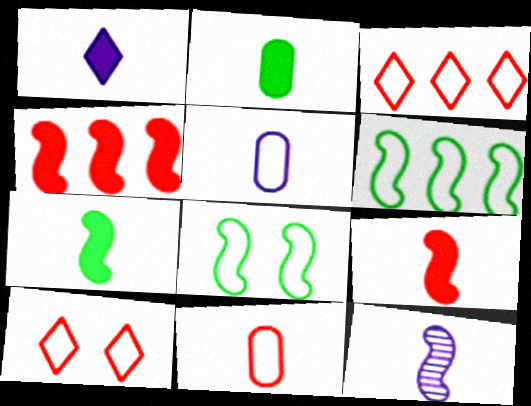[[1, 2, 9], 
[1, 5, 12], 
[3, 5, 8], 
[4, 8, 12], 
[5, 6, 10]]